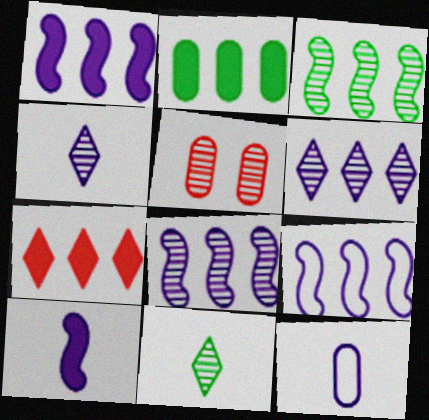[[1, 2, 7], 
[1, 8, 9], 
[2, 5, 12], 
[3, 4, 5], 
[4, 10, 12], 
[5, 8, 11]]